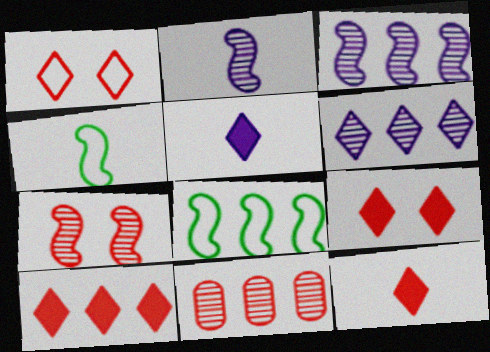[[9, 10, 12]]